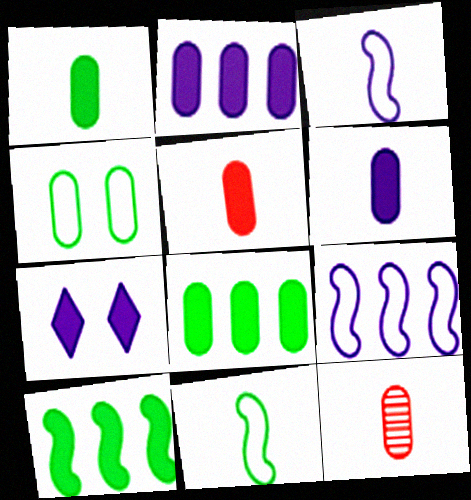[[1, 5, 6], 
[2, 4, 12], 
[5, 7, 10]]